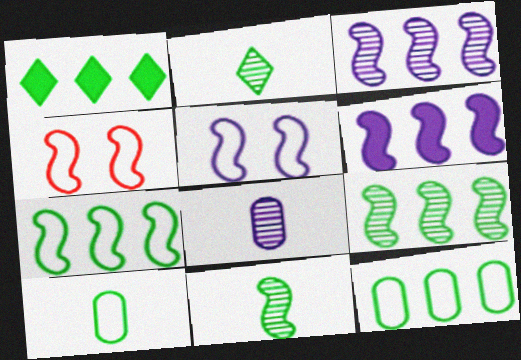[[1, 4, 8], 
[1, 9, 12], 
[4, 6, 11]]